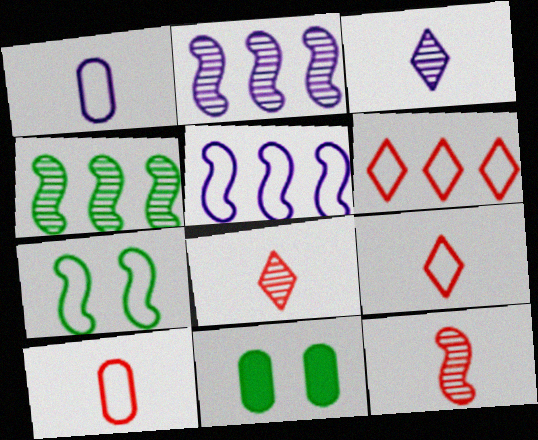[[1, 6, 7], 
[2, 9, 11], 
[5, 8, 11]]